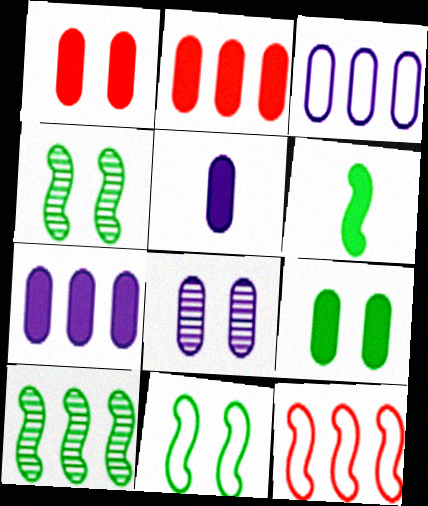[[2, 5, 9], 
[3, 5, 8], 
[6, 10, 11]]